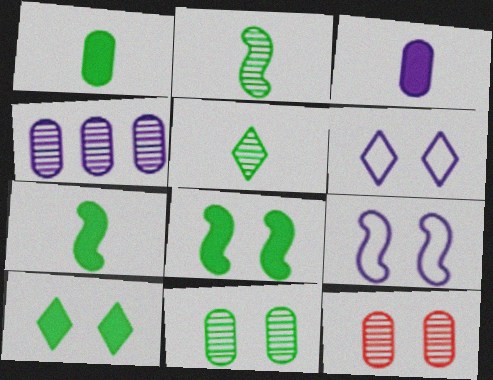[[6, 8, 12], 
[9, 10, 12]]